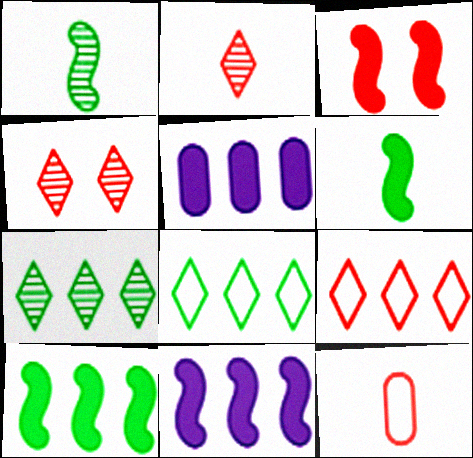[[3, 6, 11]]